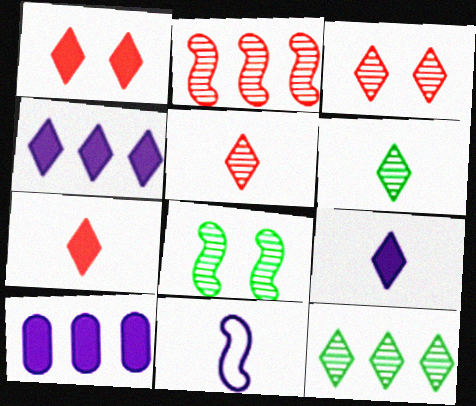[]